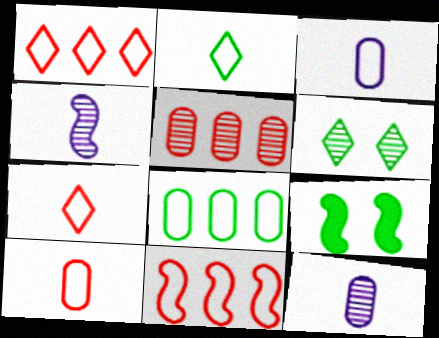[[1, 9, 12], 
[4, 5, 6], 
[4, 9, 11]]